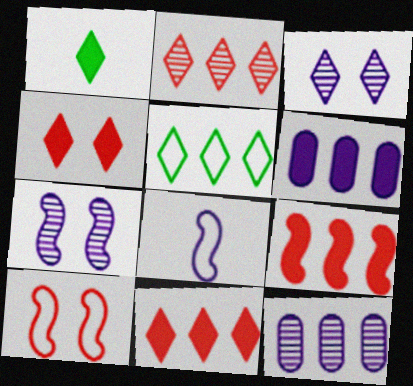[[1, 10, 12], 
[3, 6, 8], 
[5, 9, 12]]